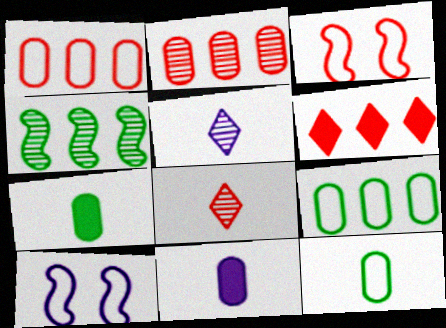[]